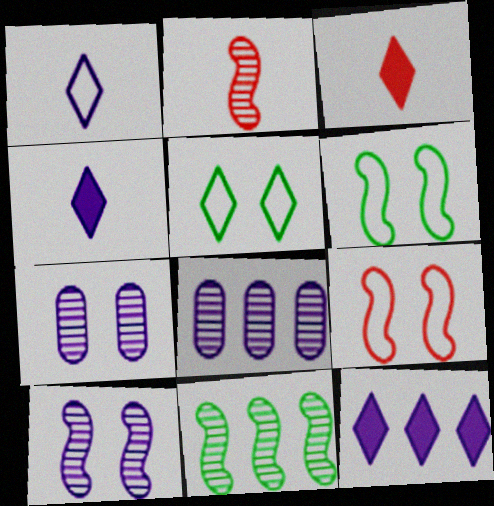[[2, 10, 11], 
[3, 6, 8]]